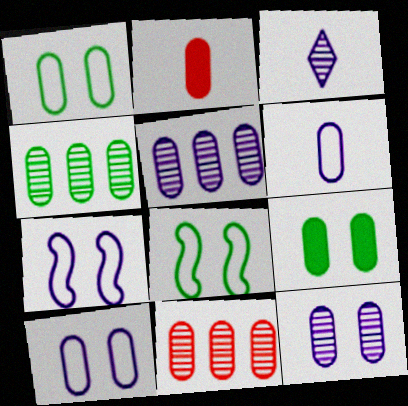[[1, 2, 5], 
[2, 4, 10], 
[4, 5, 11], 
[6, 9, 11]]